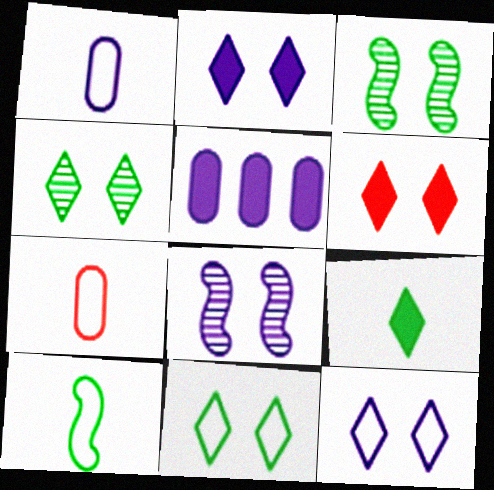[[4, 6, 12]]